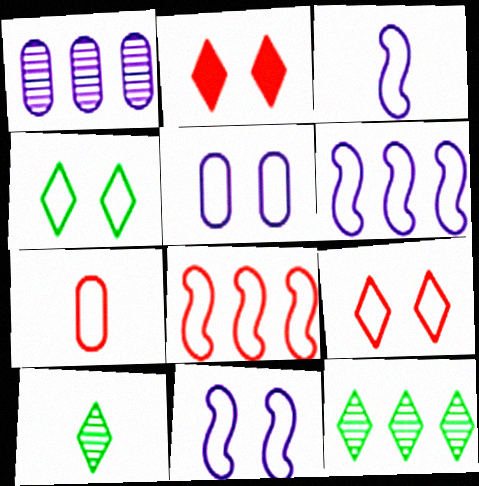[[3, 6, 11], 
[4, 6, 7], 
[7, 8, 9]]